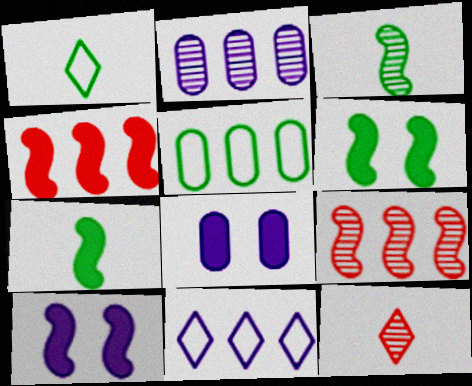[[1, 8, 9], 
[4, 7, 10], 
[5, 10, 12]]